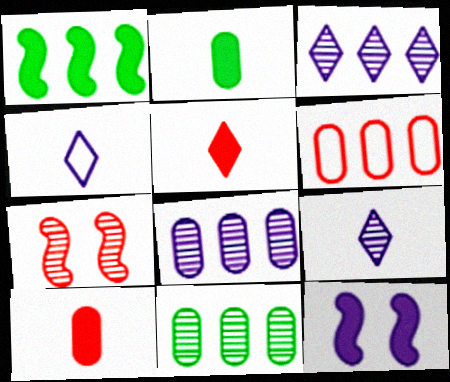[[1, 3, 6], 
[4, 8, 12], 
[5, 6, 7], 
[7, 9, 11]]